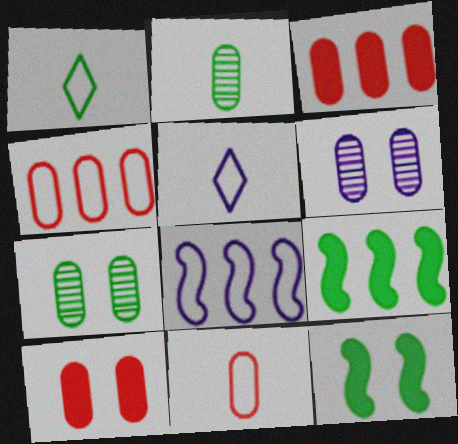[[1, 7, 9]]